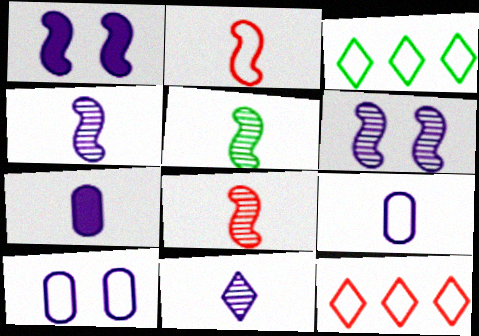[[2, 3, 10], 
[4, 5, 8]]